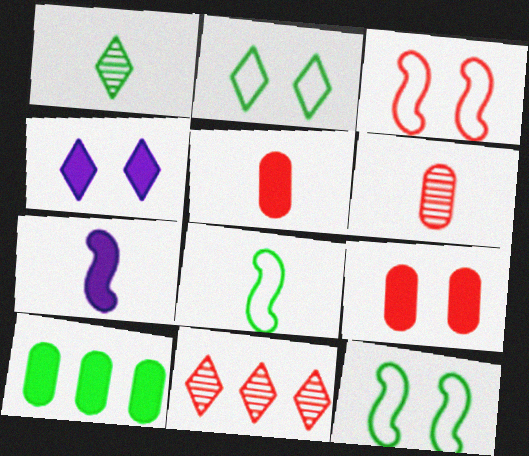[[1, 10, 12], 
[3, 5, 11]]